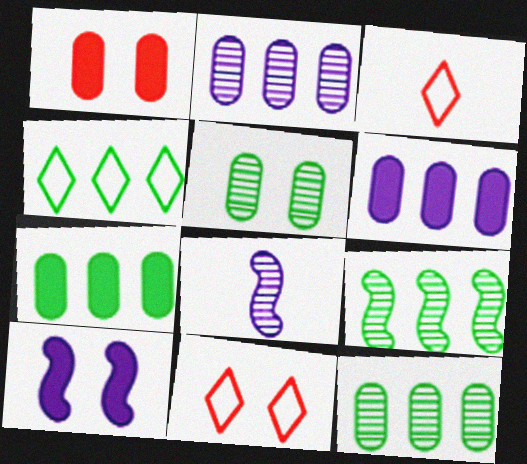[[1, 4, 8], 
[3, 10, 12], 
[4, 7, 9], 
[5, 10, 11], 
[7, 8, 11]]